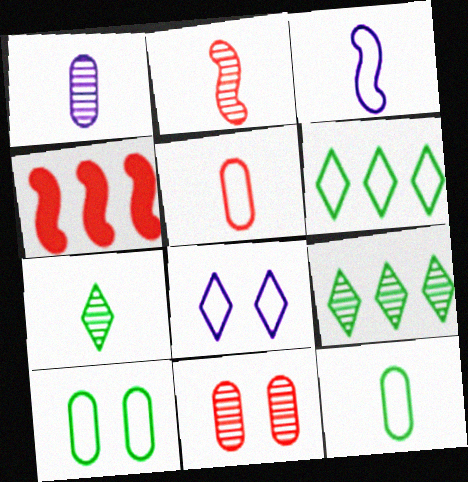[[1, 2, 7]]